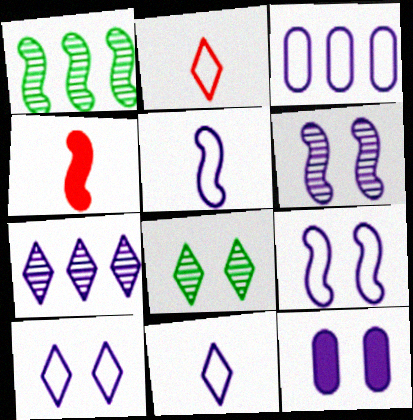[[1, 2, 12], 
[1, 4, 9], 
[3, 4, 8], 
[3, 5, 10], 
[3, 9, 11], 
[5, 7, 12], 
[6, 10, 12]]